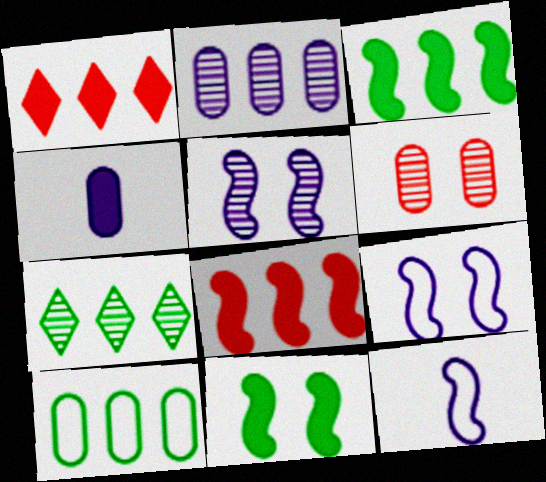[[1, 4, 11], 
[3, 7, 10], 
[4, 6, 10]]